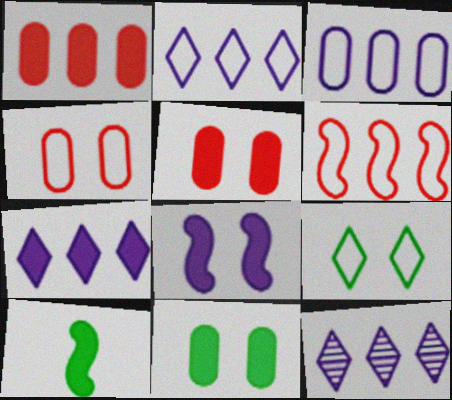[[2, 7, 12], 
[4, 10, 12], 
[5, 7, 10]]